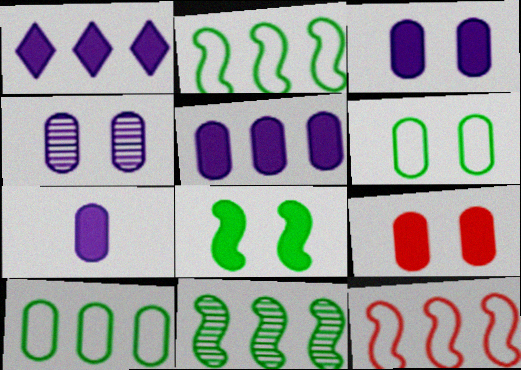[[3, 5, 7], 
[4, 6, 9]]